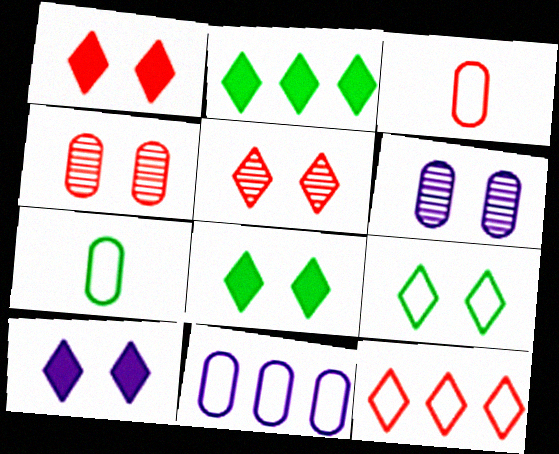[[1, 8, 10], 
[5, 9, 10]]